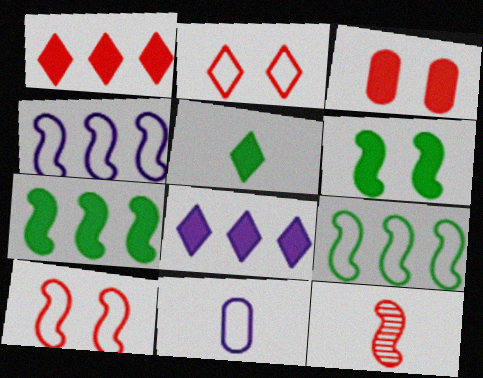[[2, 9, 11], 
[4, 6, 12], 
[5, 11, 12]]